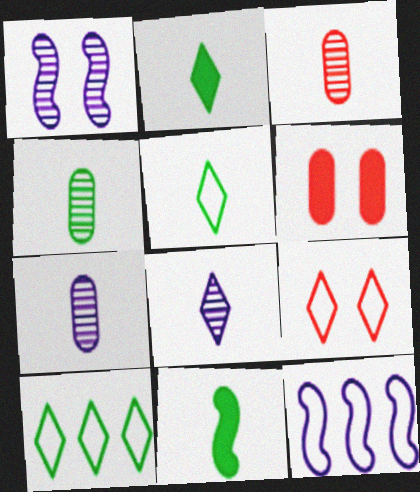[[3, 4, 7], 
[4, 5, 11]]